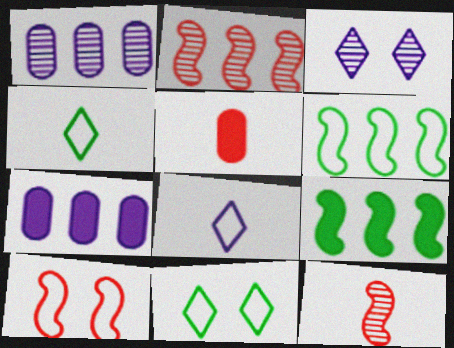[[3, 5, 6], 
[7, 11, 12]]